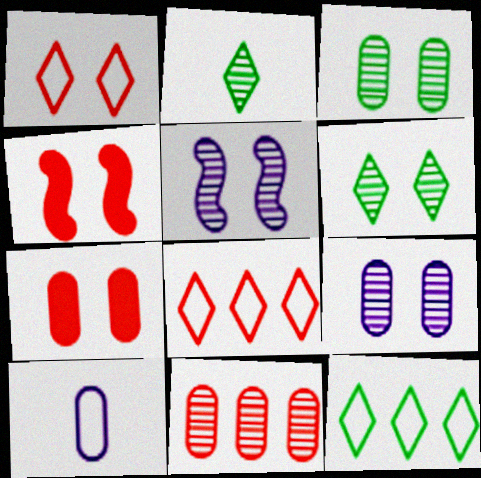[[2, 5, 11]]